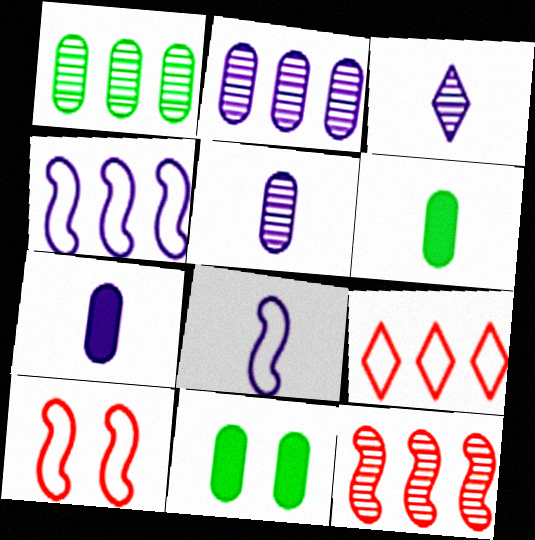[[3, 7, 8]]